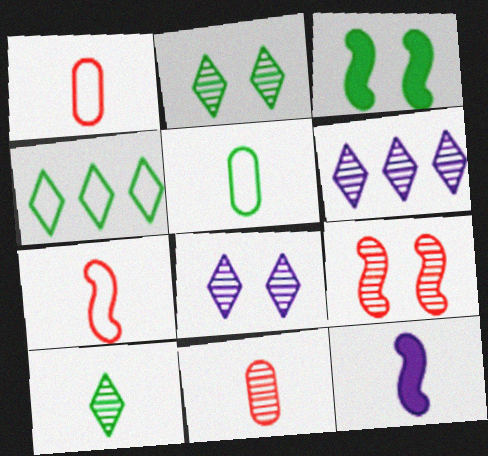[[1, 3, 6], 
[1, 10, 12]]